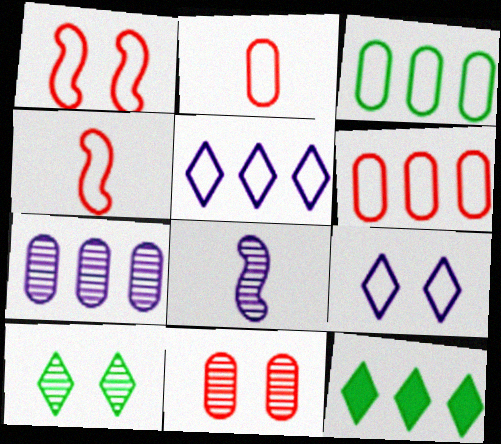[[3, 4, 9]]